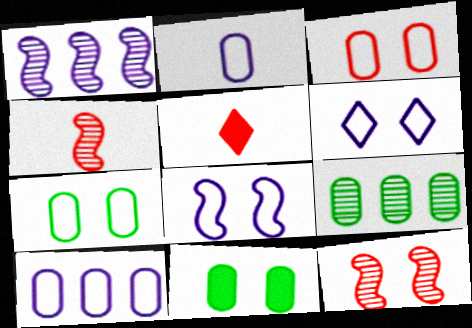[[1, 5, 7], 
[5, 8, 9], 
[6, 11, 12]]